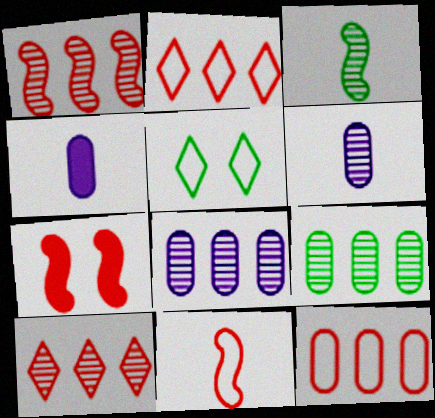[[1, 4, 5], 
[1, 7, 11]]